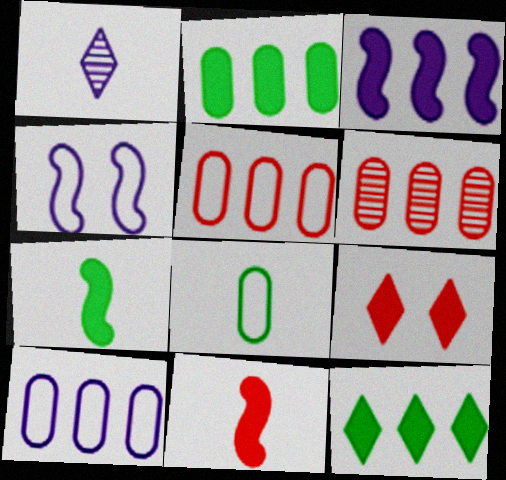[[1, 8, 11], 
[2, 6, 10]]